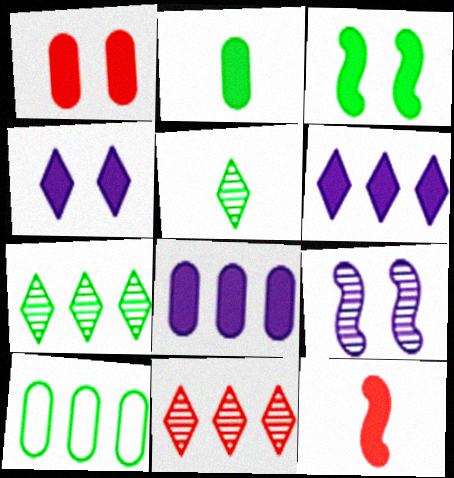[[1, 2, 8], 
[1, 3, 4], 
[3, 5, 10]]